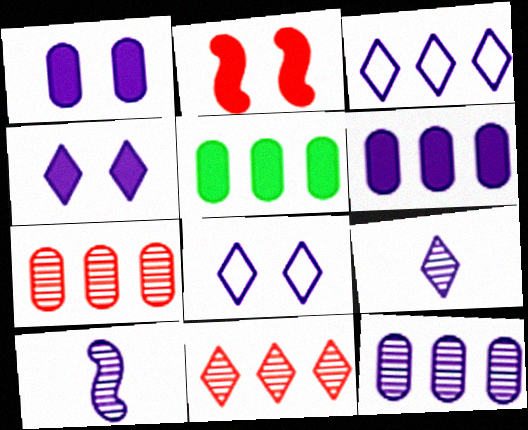[[1, 3, 10], 
[3, 4, 9], 
[6, 8, 10]]